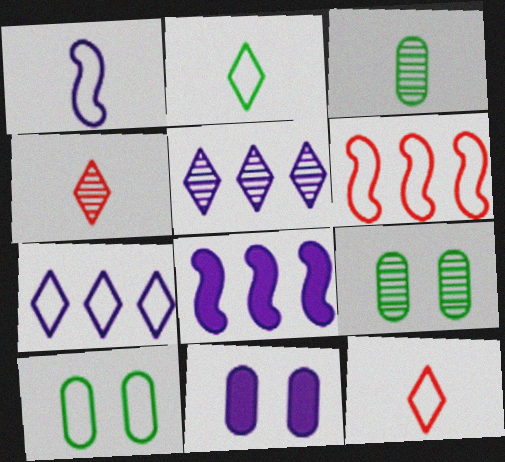[[1, 5, 11], 
[4, 8, 10], 
[8, 9, 12]]